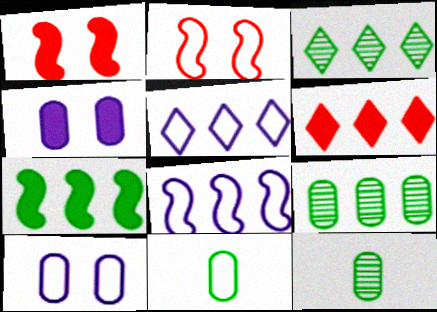[[1, 5, 12], 
[2, 5, 11], 
[3, 5, 6], 
[6, 8, 9]]